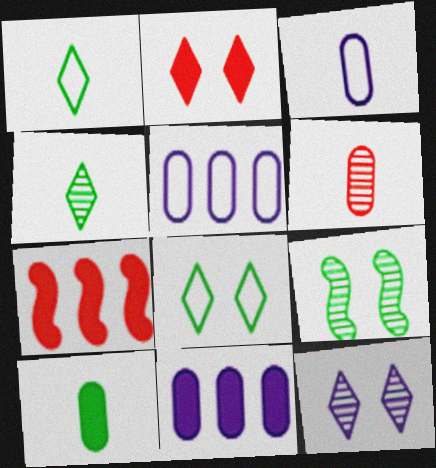[[2, 8, 12], 
[3, 6, 10]]